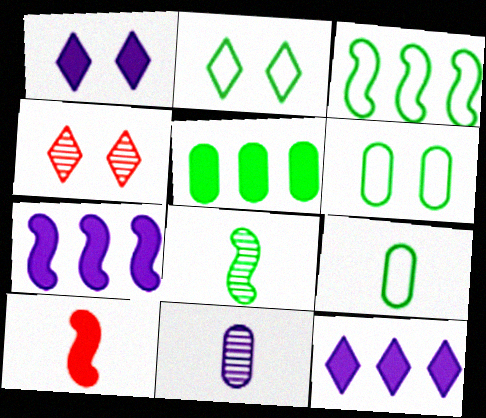[[1, 2, 4], 
[1, 5, 10], 
[2, 3, 9], 
[2, 5, 8], 
[4, 7, 9]]